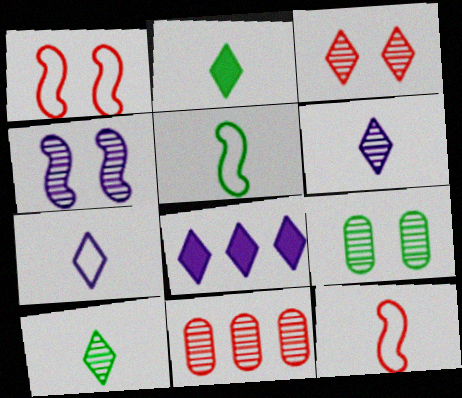[[3, 4, 9], 
[4, 10, 11], 
[8, 9, 12]]